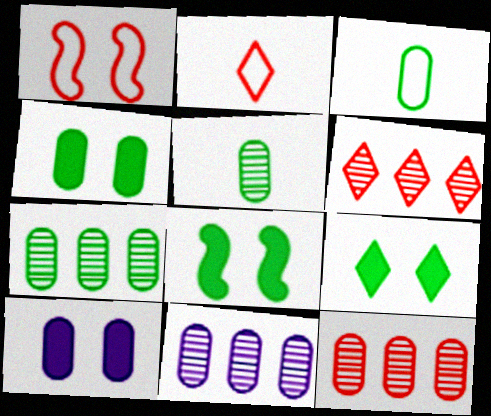[[2, 8, 11], 
[3, 4, 7], 
[3, 10, 12], 
[4, 8, 9], 
[7, 11, 12]]